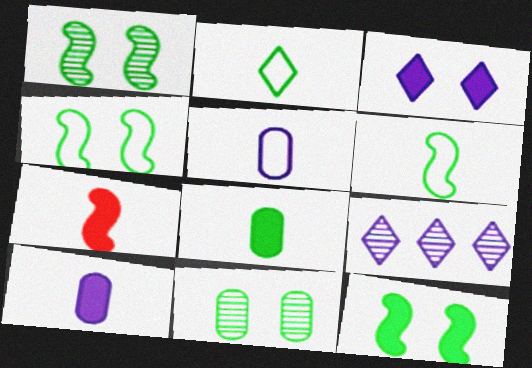[[1, 4, 12]]